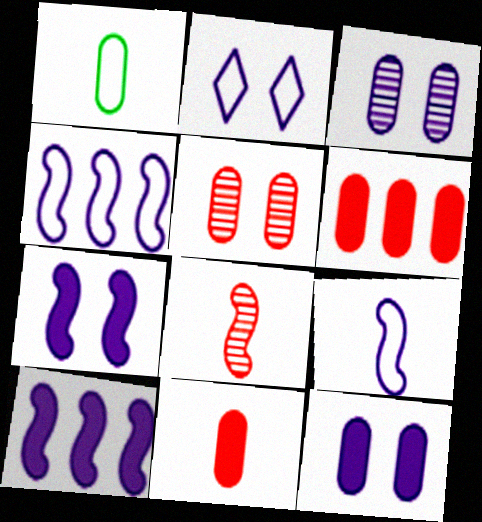[[1, 3, 6], 
[2, 3, 7]]